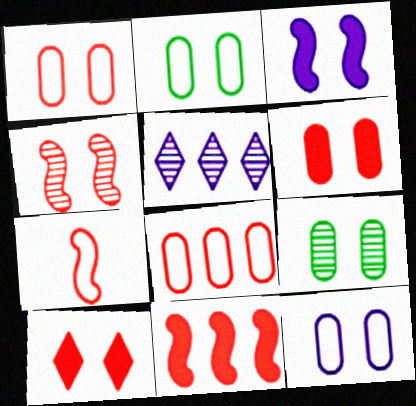[[1, 2, 12], 
[1, 4, 10], 
[4, 7, 11], 
[6, 9, 12]]